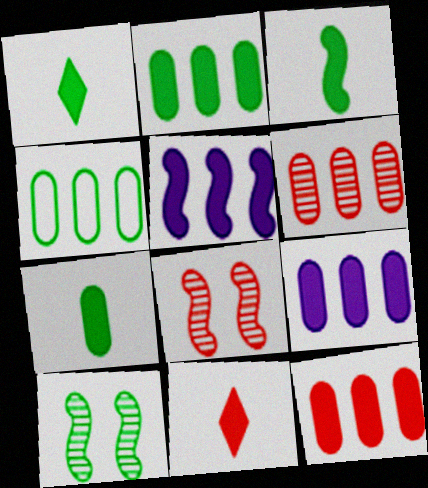[[1, 3, 7], 
[1, 4, 10], 
[2, 9, 12], 
[4, 6, 9]]